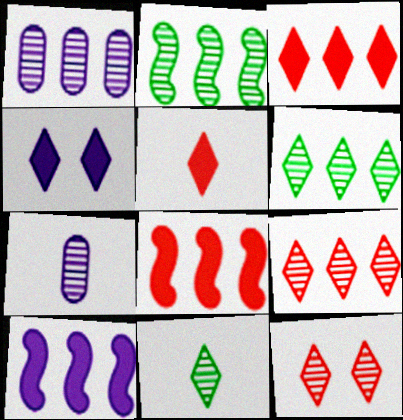[[1, 2, 9], 
[2, 7, 12]]